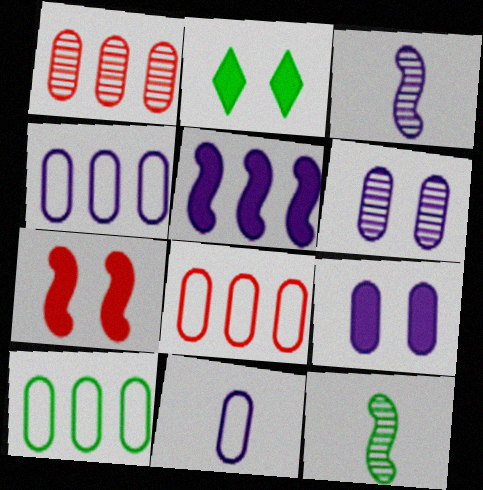[[2, 3, 8], 
[2, 7, 9], 
[2, 10, 12], 
[4, 8, 10]]